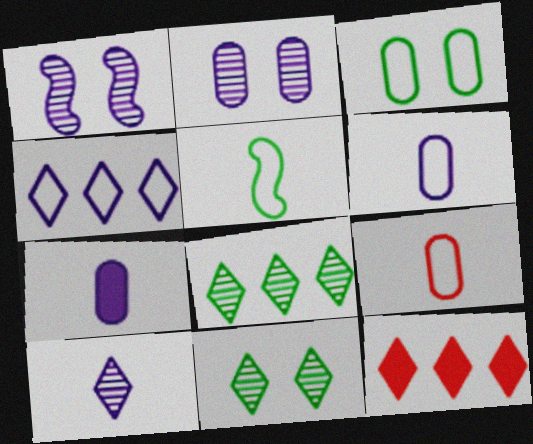[[1, 4, 7], 
[2, 5, 12], 
[4, 8, 12]]